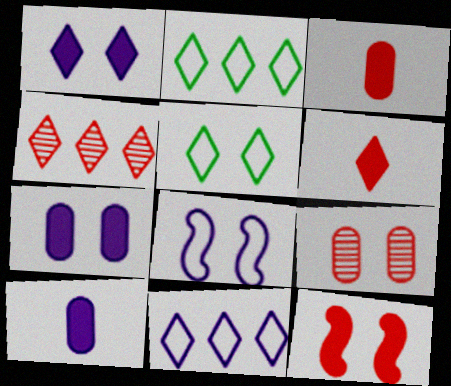[]